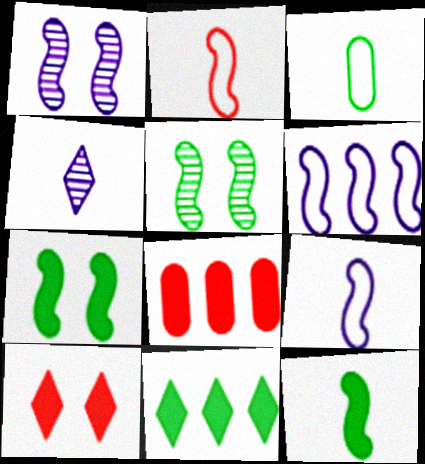[[3, 5, 11]]